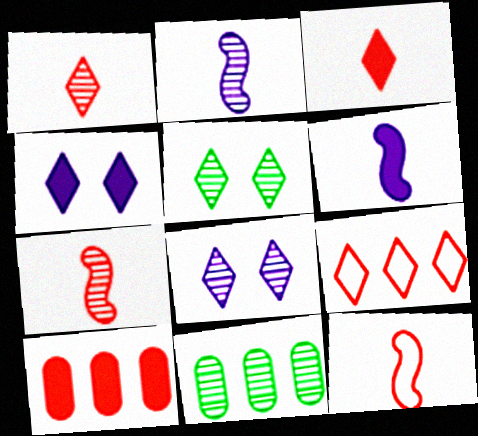[[4, 11, 12], 
[7, 8, 11]]